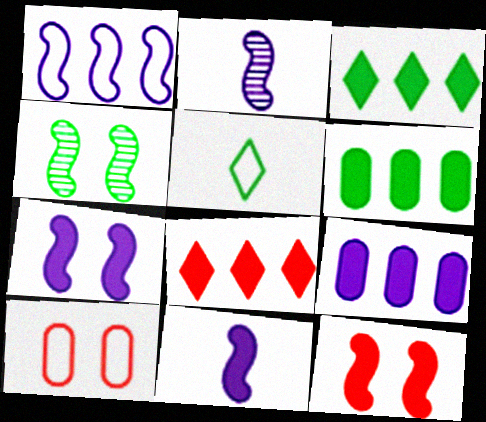[[1, 2, 7], 
[1, 5, 10], 
[2, 3, 10], 
[4, 5, 6]]